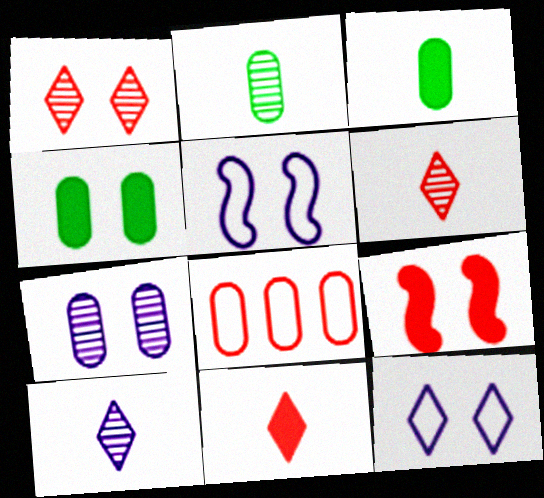[[1, 4, 5], 
[3, 7, 8], 
[6, 8, 9]]